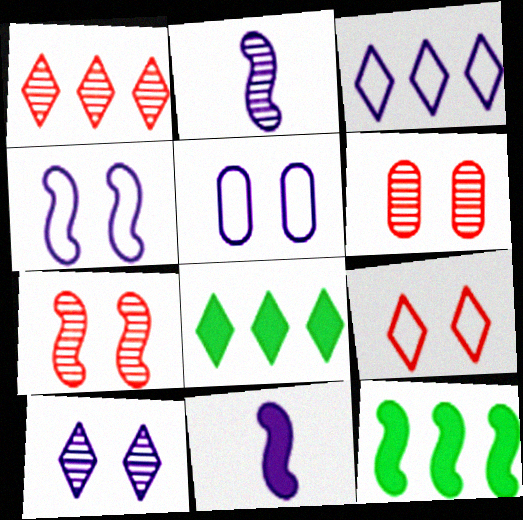[[1, 3, 8]]